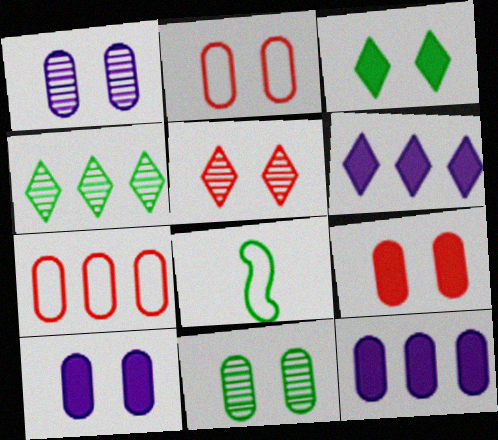[[2, 10, 11], 
[5, 8, 12]]